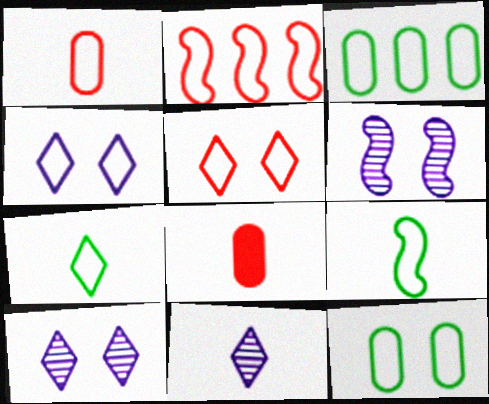[[1, 2, 5], 
[8, 9, 11]]